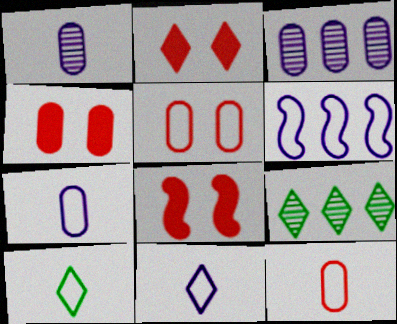[[2, 4, 8], 
[2, 9, 11], 
[3, 8, 10], 
[5, 6, 10], 
[7, 8, 9]]